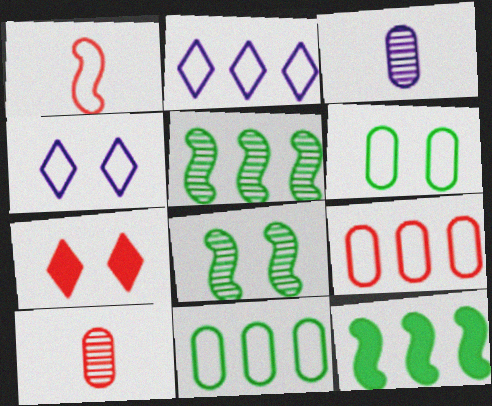[[1, 2, 6], 
[1, 4, 11], 
[4, 10, 12]]